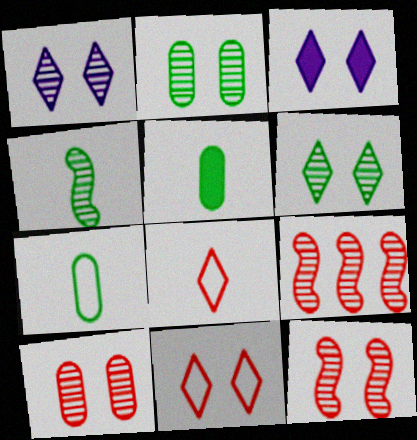[[1, 2, 12], 
[3, 6, 11], 
[3, 7, 9]]